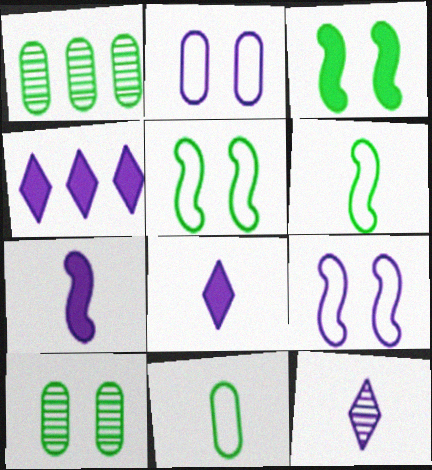[]